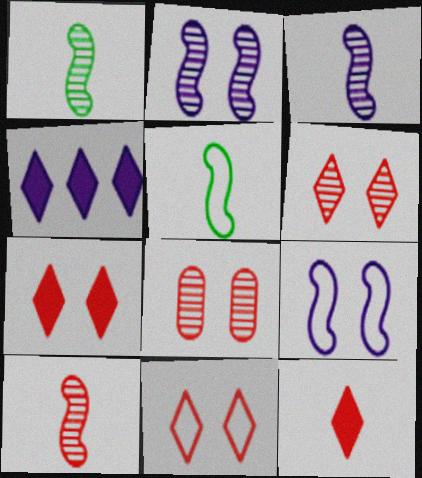[[1, 3, 10], 
[4, 5, 8], 
[6, 7, 11]]